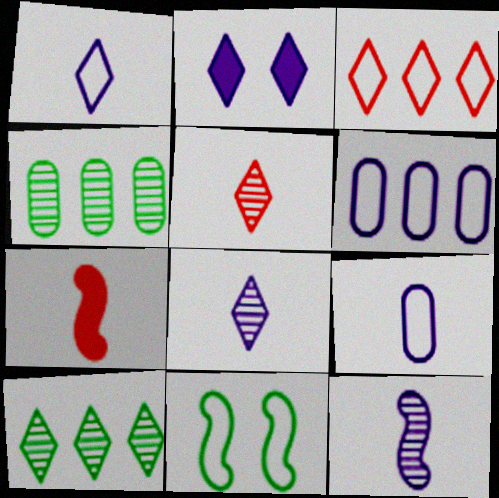[[2, 6, 12], 
[3, 9, 11]]